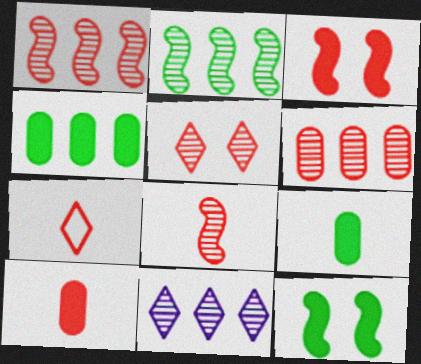[[2, 6, 11], 
[3, 6, 7], 
[5, 6, 8], 
[7, 8, 10]]